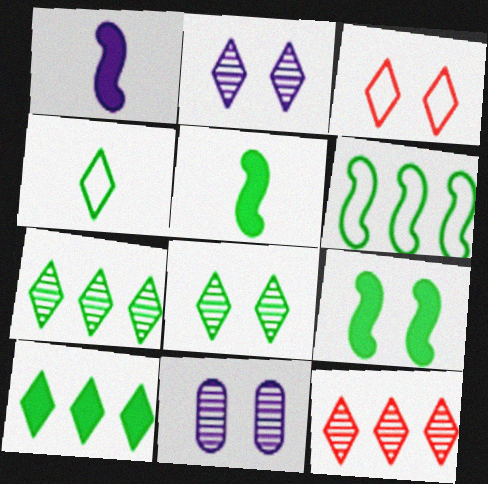[[3, 9, 11], 
[4, 8, 10]]